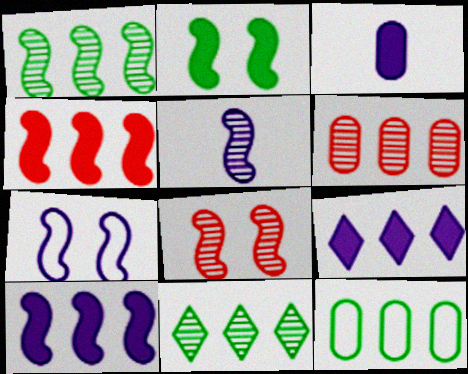[[1, 5, 8], 
[2, 7, 8], 
[5, 7, 10]]